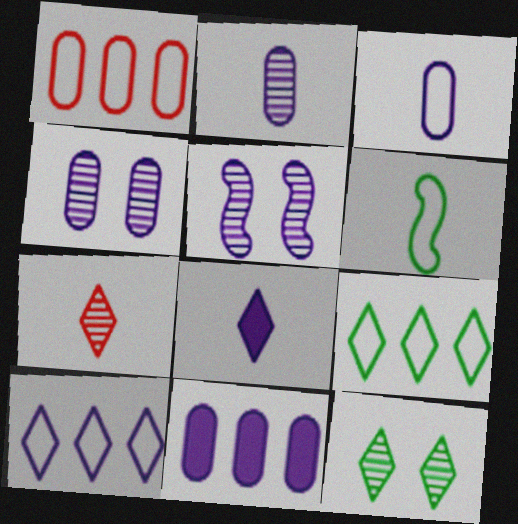[[3, 4, 11]]